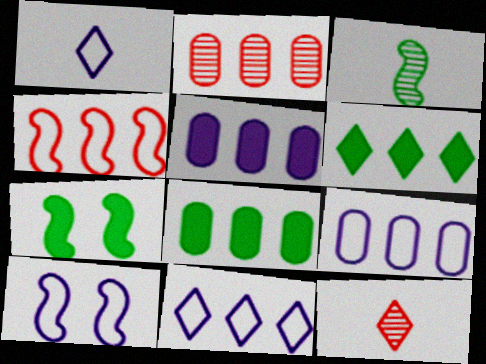[[1, 2, 7], 
[1, 9, 10], 
[2, 8, 9], 
[7, 9, 12], 
[8, 10, 12]]